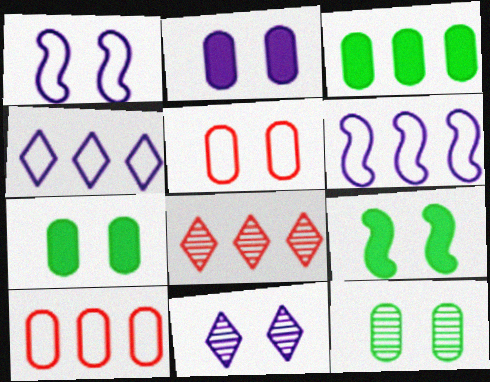[[1, 2, 11], 
[2, 5, 12], 
[3, 6, 8], 
[5, 9, 11]]